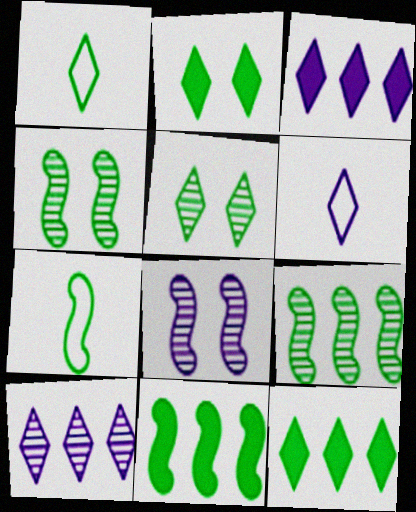[[1, 5, 12], 
[4, 7, 11]]